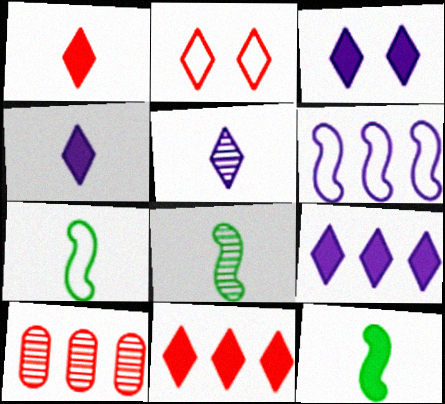[[3, 4, 9], 
[3, 7, 10], 
[7, 8, 12]]